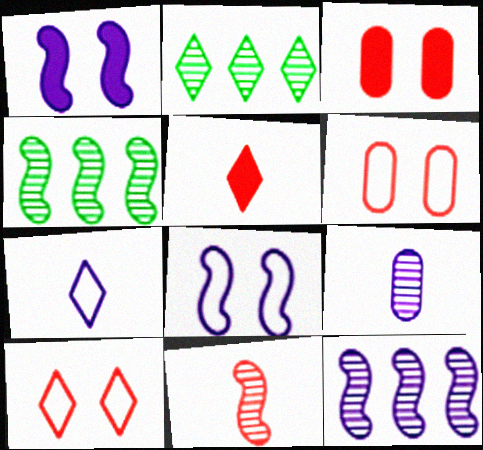[[3, 4, 7]]